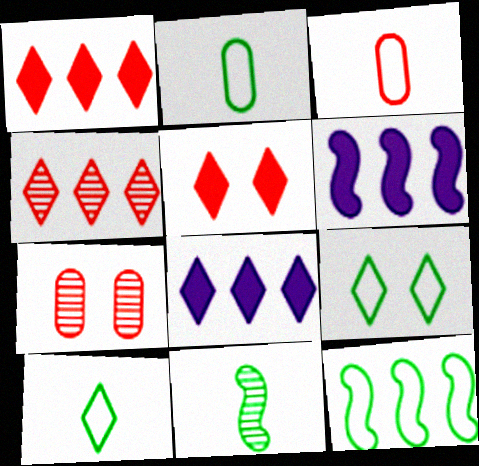[[2, 9, 12], 
[6, 7, 10]]